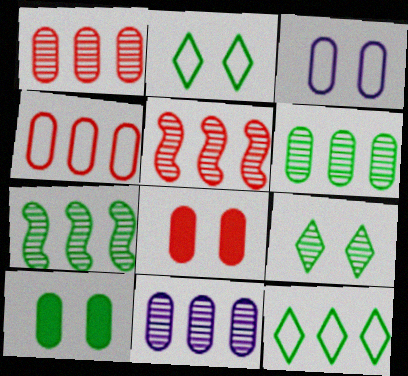[[1, 6, 11]]